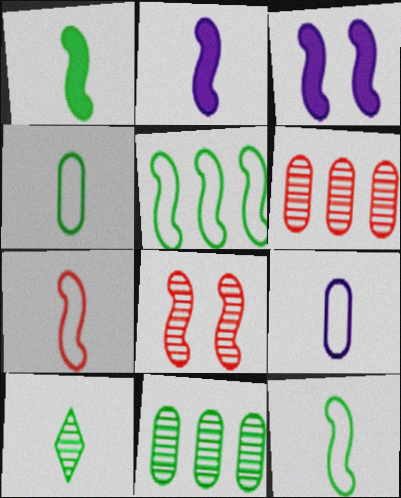[[1, 4, 10], 
[2, 5, 8]]